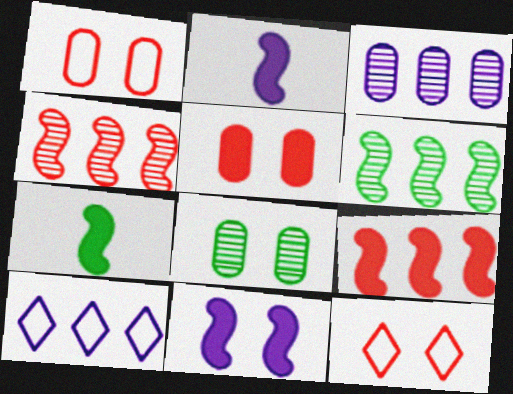[[3, 7, 12], 
[7, 9, 11], 
[8, 11, 12]]